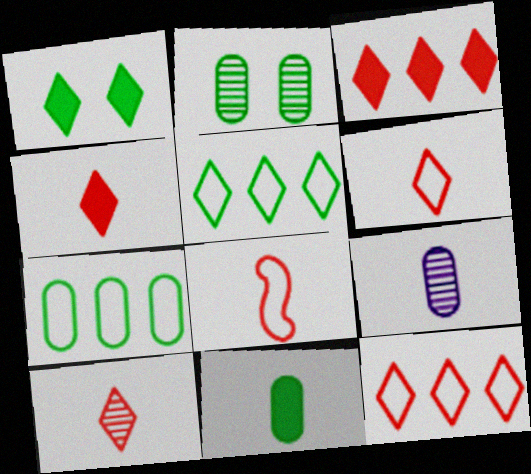[[2, 7, 11], 
[4, 6, 10]]